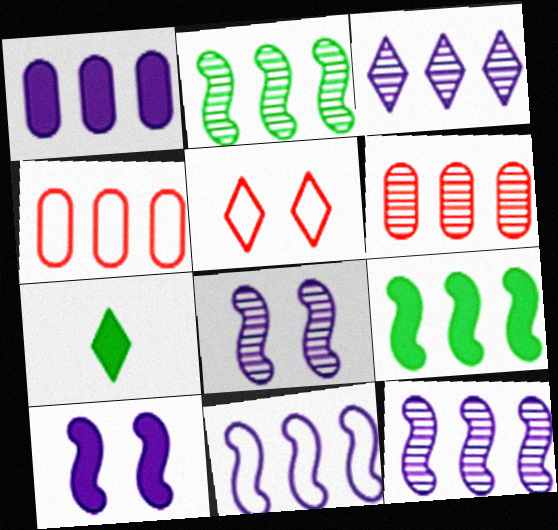[[1, 3, 11], 
[2, 3, 6], 
[3, 4, 9], 
[3, 5, 7], 
[4, 7, 8]]